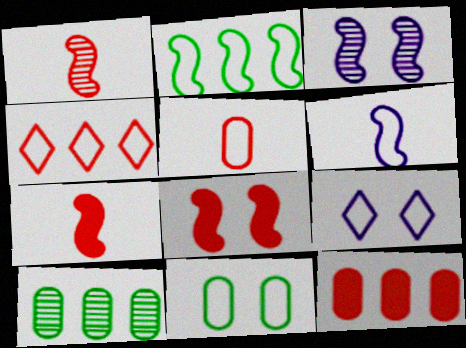[[2, 3, 7], 
[2, 5, 9], 
[4, 6, 11], 
[7, 9, 10]]